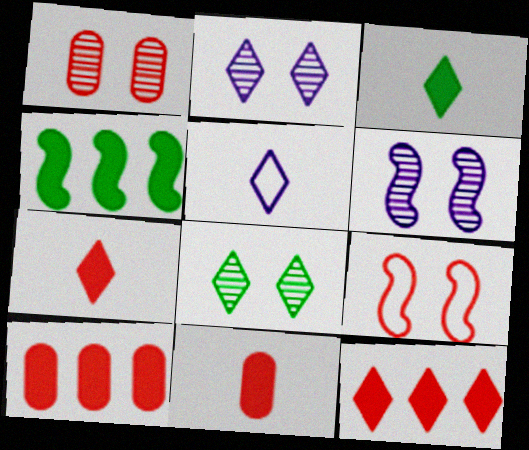[[1, 4, 5], 
[1, 6, 8], 
[5, 8, 12]]